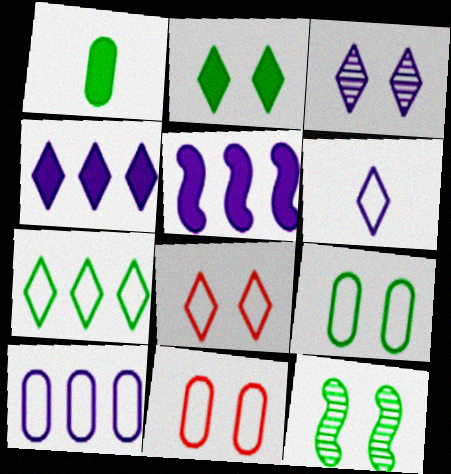[[1, 7, 12], 
[2, 3, 8], 
[2, 9, 12], 
[3, 4, 6], 
[6, 7, 8]]